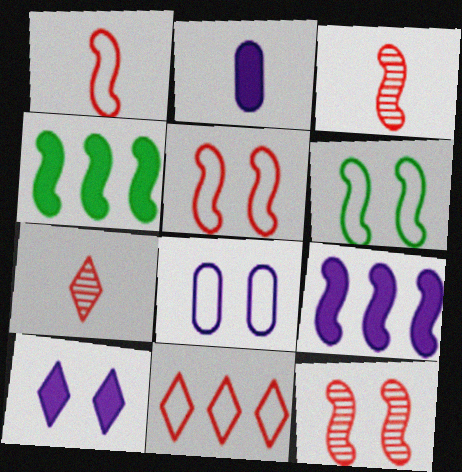[[2, 9, 10], 
[3, 6, 9], 
[4, 7, 8]]